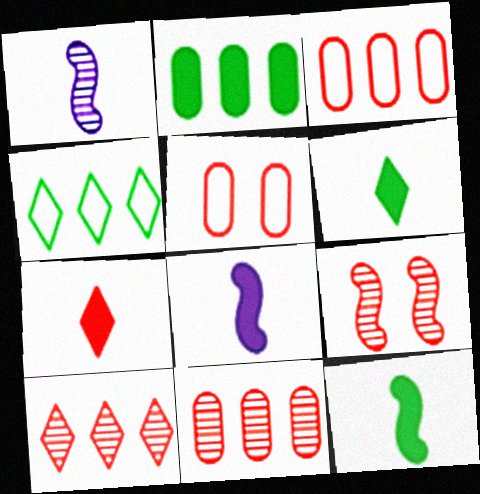[[3, 7, 9]]